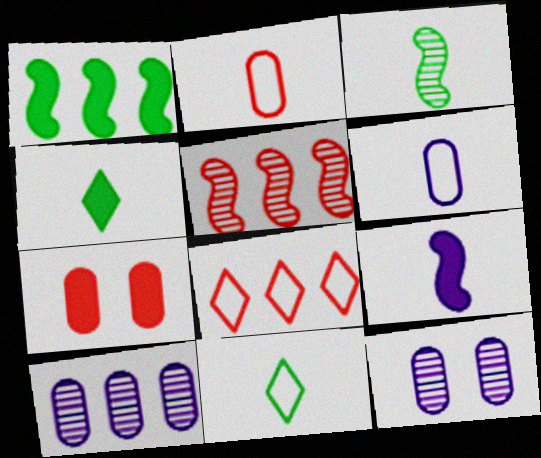[[1, 8, 10]]